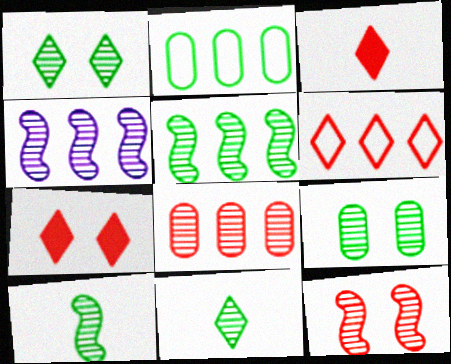[[4, 10, 12], 
[5, 9, 11]]